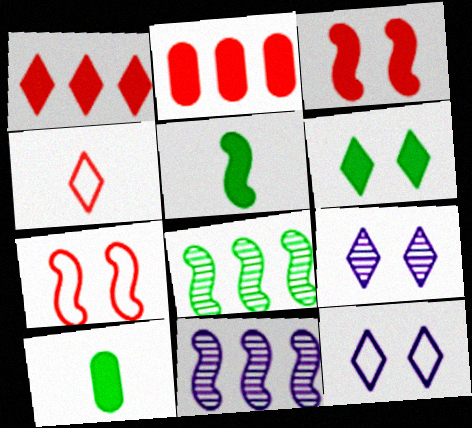[[5, 7, 11]]